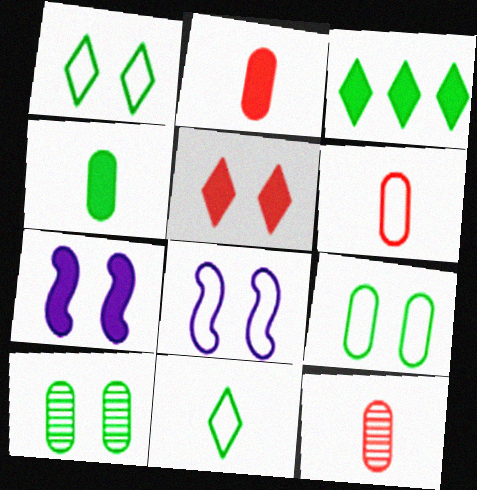[[2, 3, 7], 
[2, 6, 12], 
[3, 8, 12], 
[5, 8, 10]]